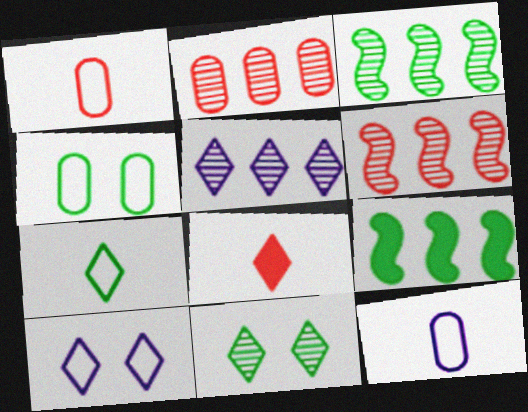[[2, 3, 5]]